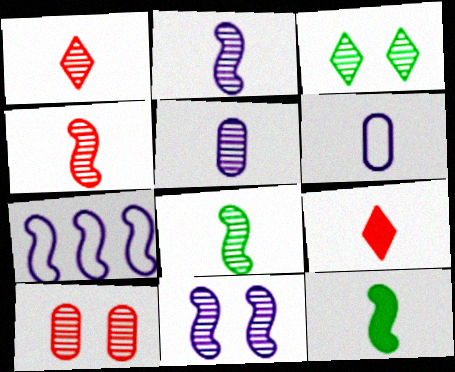[[1, 5, 8], 
[1, 6, 12], 
[2, 4, 8], 
[3, 10, 11], 
[6, 8, 9]]